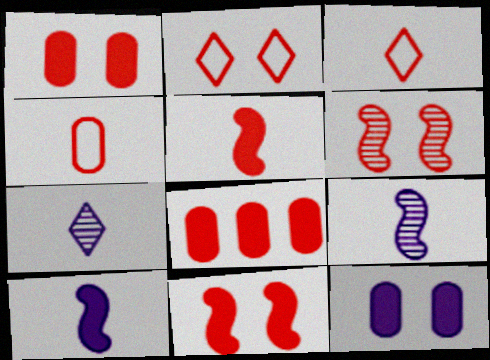[[1, 2, 6], 
[3, 6, 8]]